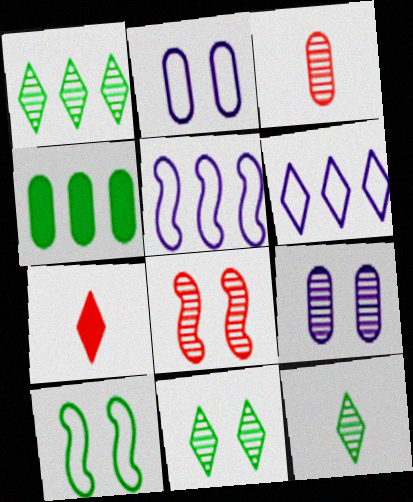[[1, 11, 12], 
[2, 3, 4], 
[4, 10, 12], 
[6, 7, 11], 
[8, 9, 11]]